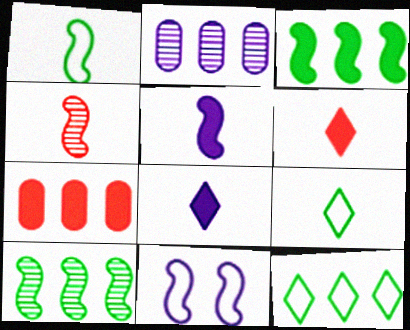[[1, 4, 5], 
[2, 8, 11], 
[3, 4, 11]]